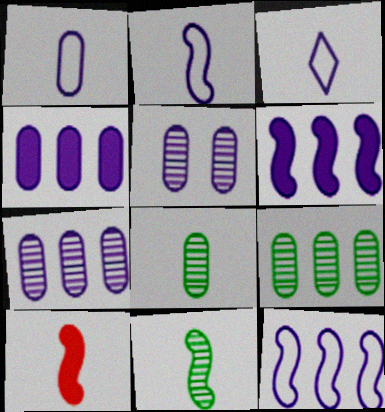[[1, 2, 3], 
[1, 4, 5], 
[2, 10, 11], 
[3, 5, 6], 
[3, 8, 10]]